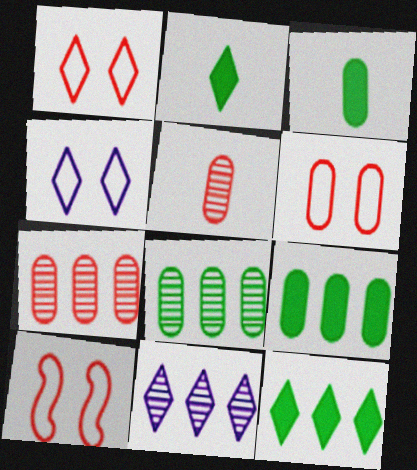[[1, 2, 11], 
[1, 6, 10], 
[3, 10, 11]]